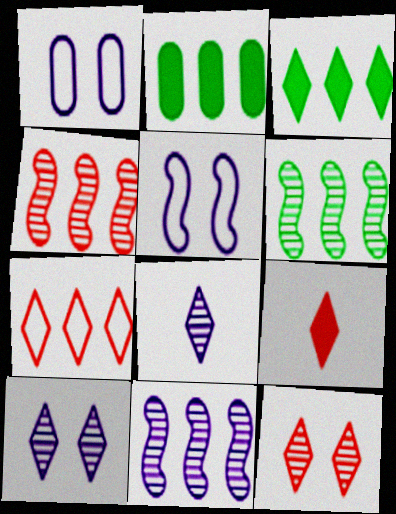[[1, 6, 9], 
[2, 7, 11], 
[4, 6, 11], 
[7, 9, 12]]